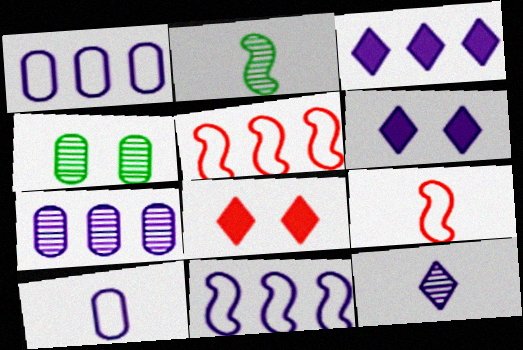[[1, 2, 8], 
[3, 4, 9], 
[3, 7, 11]]